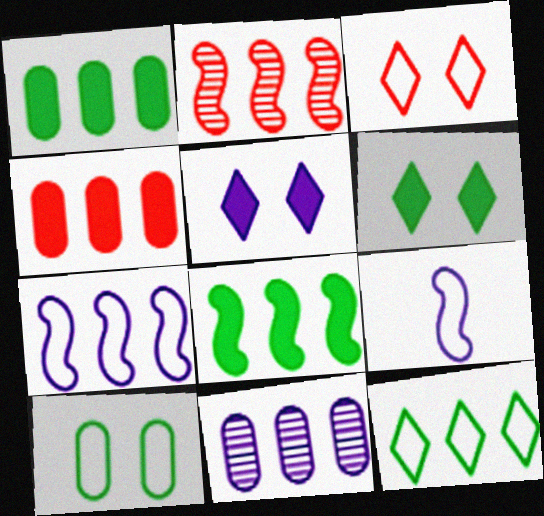[[2, 7, 8], 
[5, 9, 11]]